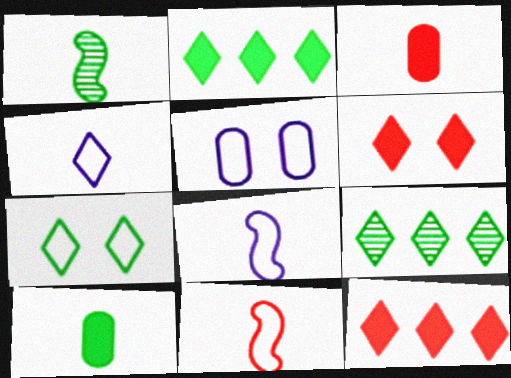[[1, 3, 4], 
[1, 5, 12], 
[4, 6, 9]]